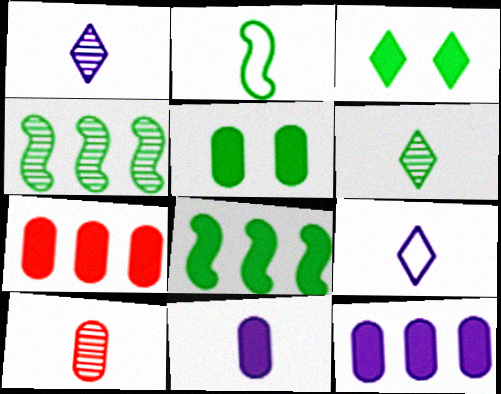[[5, 7, 11]]